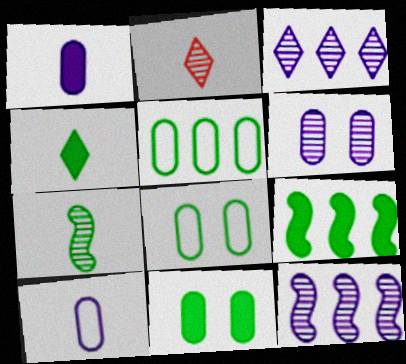[[4, 9, 11]]